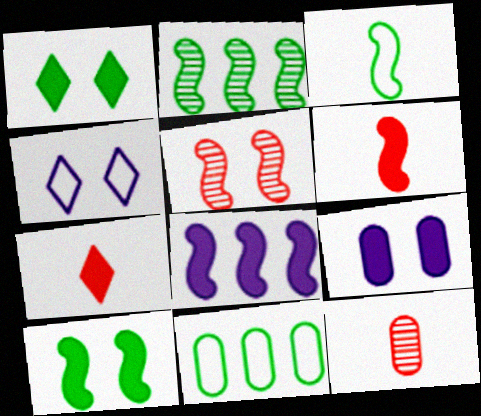[[2, 3, 10], 
[3, 5, 8], 
[6, 8, 10], 
[9, 11, 12]]